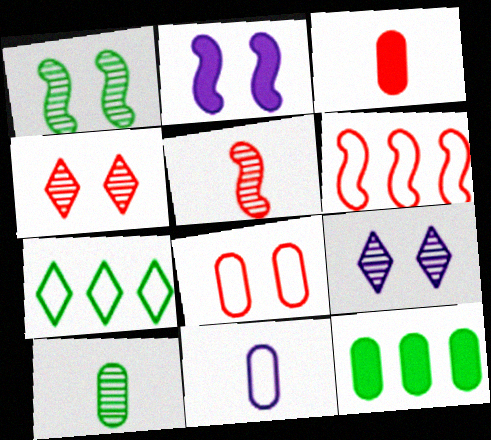[[3, 4, 6], 
[3, 10, 11]]